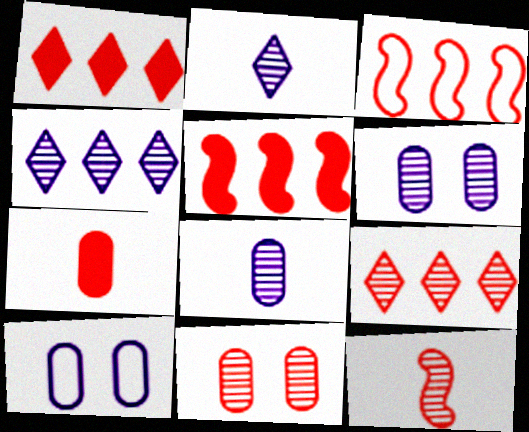[[9, 11, 12]]